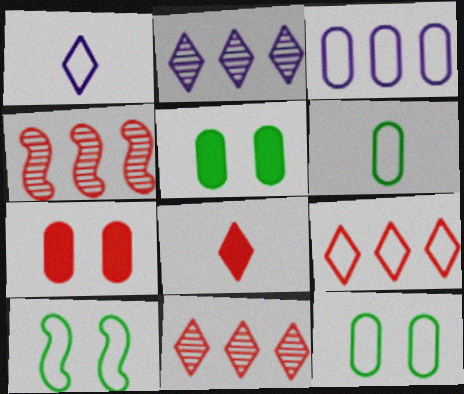[[1, 4, 5]]